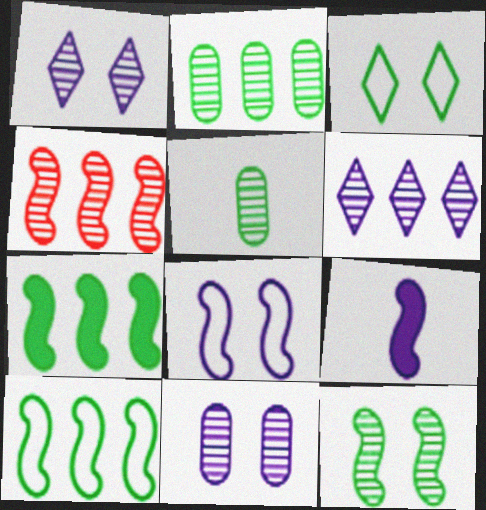[[1, 4, 5], 
[2, 4, 6], 
[3, 5, 7]]